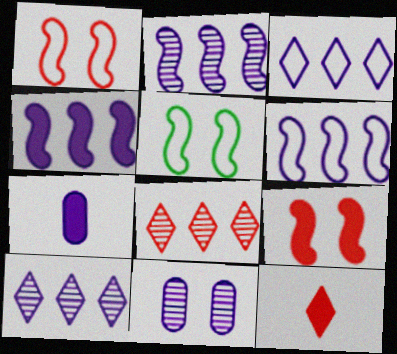[[2, 4, 6], 
[5, 7, 8]]